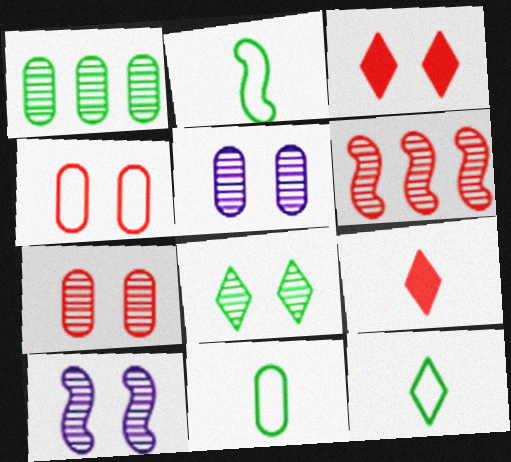[[2, 11, 12], 
[4, 6, 9], 
[7, 8, 10]]